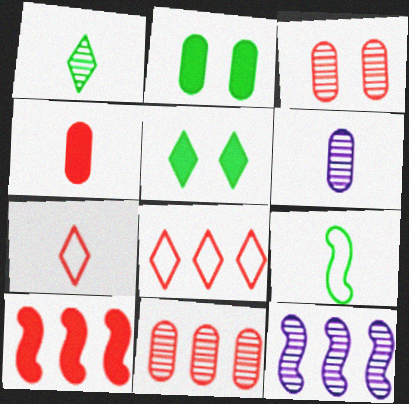[[1, 3, 12], 
[2, 7, 12], 
[3, 7, 10], 
[8, 10, 11]]